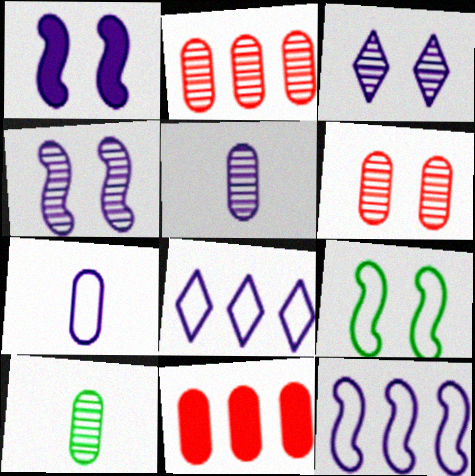[[1, 5, 8]]